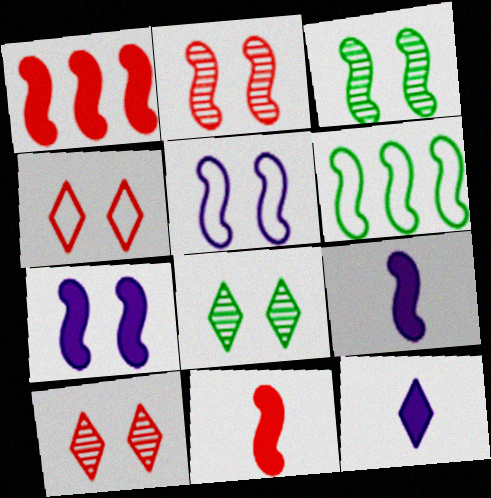[[2, 6, 9]]